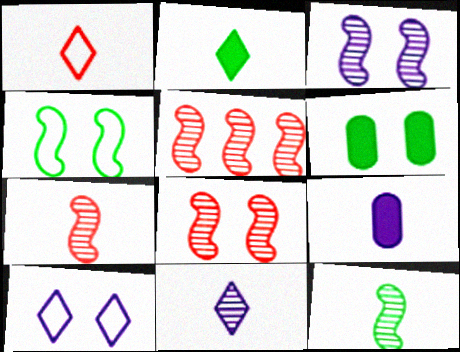[[1, 2, 11], 
[1, 9, 12], 
[3, 5, 12], 
[5, 7, 8], 
[6, 8, 10]]